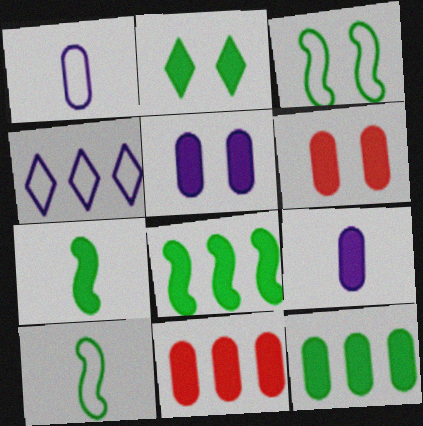[[2, 7, 12], 
[6, 9, 12]]